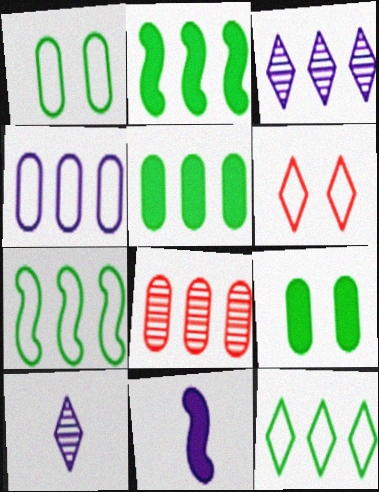[[4, 5, 8]]